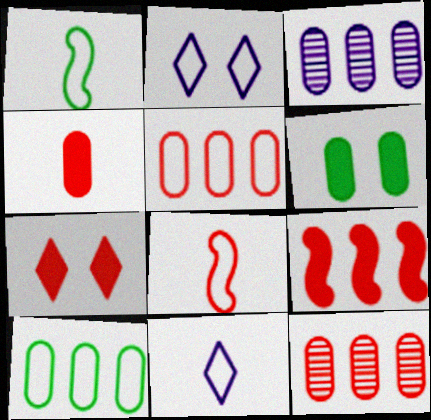[[1, 2, 5], 
[1, 3, 7], 
[2, 8, 10], 
[4, 7, 9], 
[7, 8, 12]]